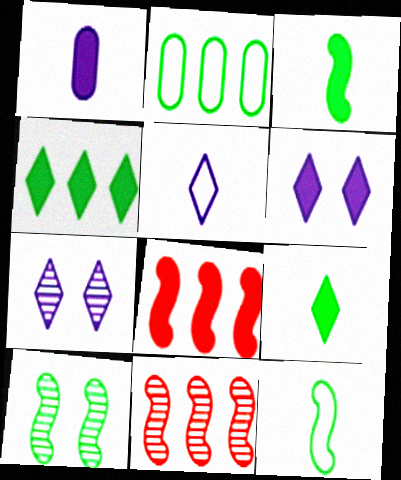[[2, 9, 10]]